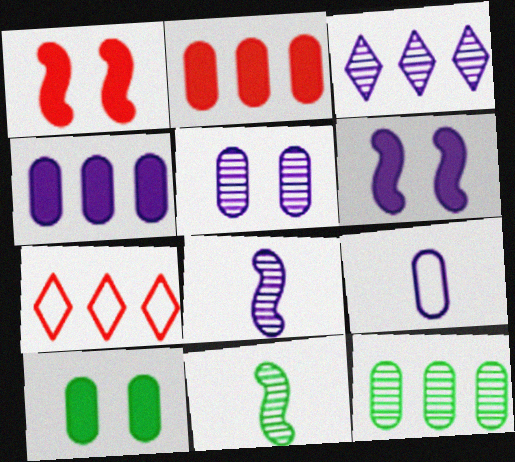[[3, 5, 8], 
[3, 6, 9], 
[4, 5, 9], 
[7, 8, 10]]